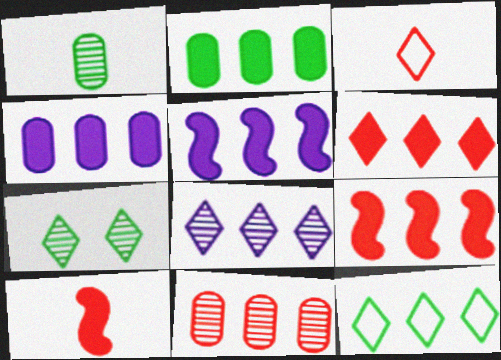[[2, 5, 6], 
[5, 11, 12], 
[6, 8, 12]]